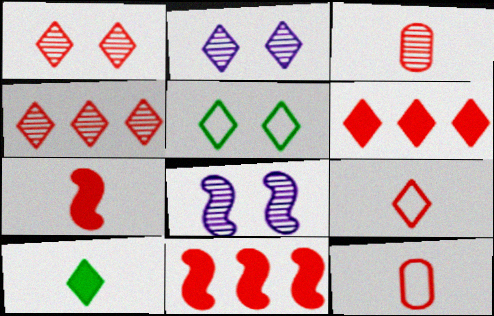[[1, 6, 9], 
[1, 11, 12], 
[3, 7, 9]]